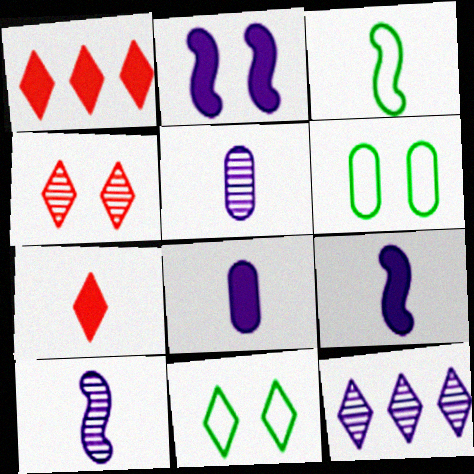[[1, 6, 10], 
[2, 4, 6], 
[3, 5, 7], 
[7, 11, 12]]